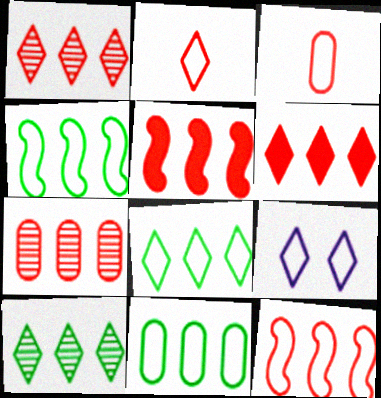[[2, 8, 9], 
[3, 4, 9], 
[4, 8, 11], 
[6, 7, 12]]